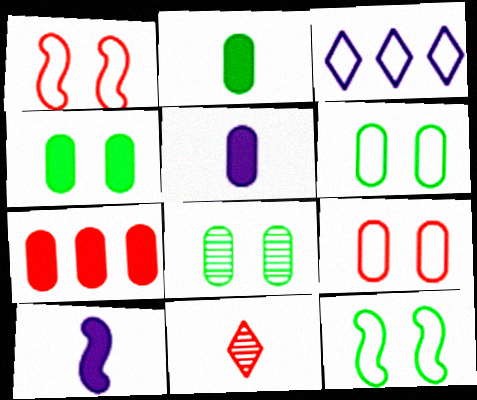[[1, 7, 11], 
[4, 5, 7], 
[4, 6, 8]]